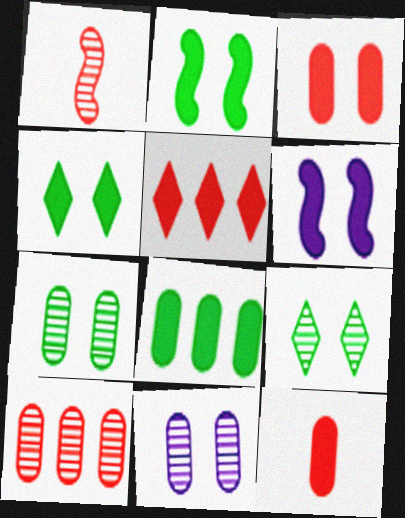[[3, 4, 6]]